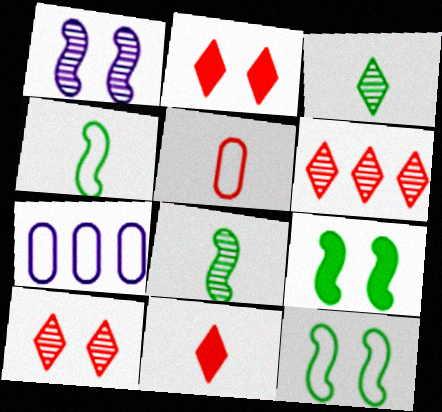[[2, 7, 8]]